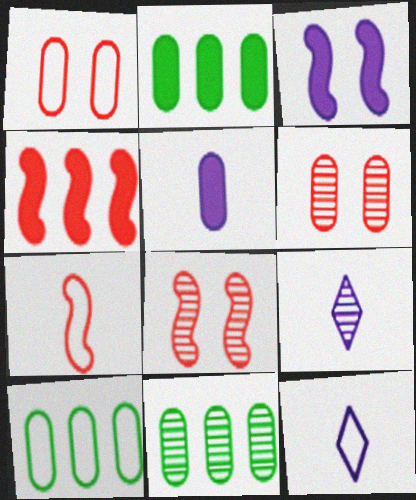[[1, 5, 11], 
[2, 8, 12], 
[2, 10, 11], 
[4, 7, 8], 
[5, 6, 10], 
[8, 9, 11]]